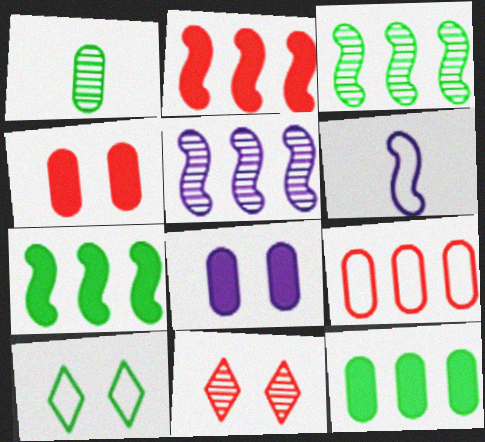[[1, 5, 11], 
[1, 7, 10], 
[1, 8, 9], 
[6, 9, 10], 
[6, 11, 12]]